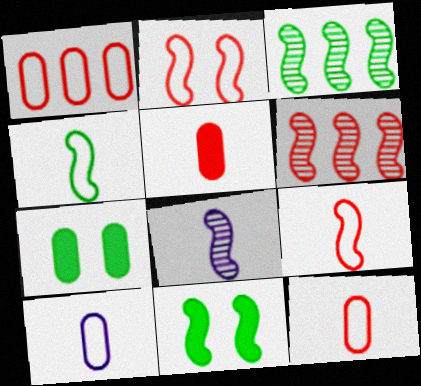[[3, 4, 11]]